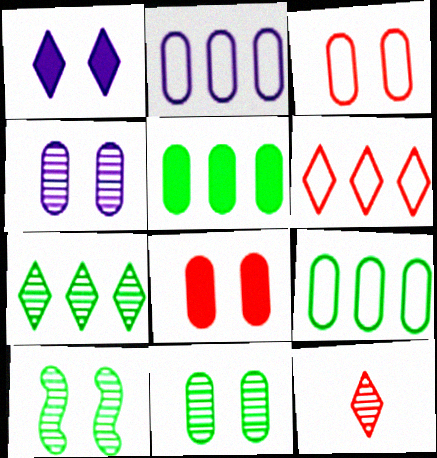[[1, 3, 10]]